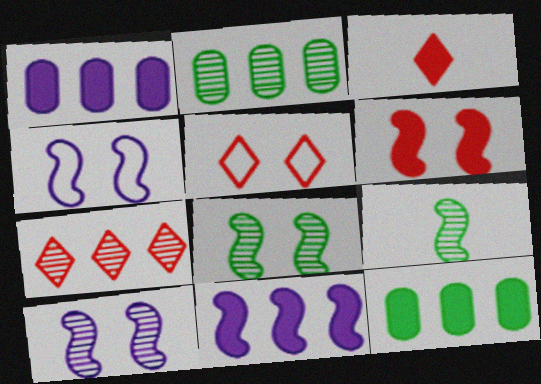[[1, 5, 9], 
[2, 3, 4], 
[3, 5, 7], 
[4, 6, 8]]